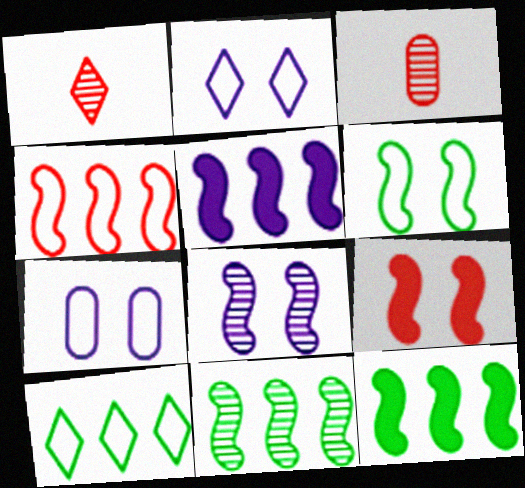[[1, 7, 12], 
[2, 3, 12], 
[4, 5, 11], 
[6, 8, 9]]